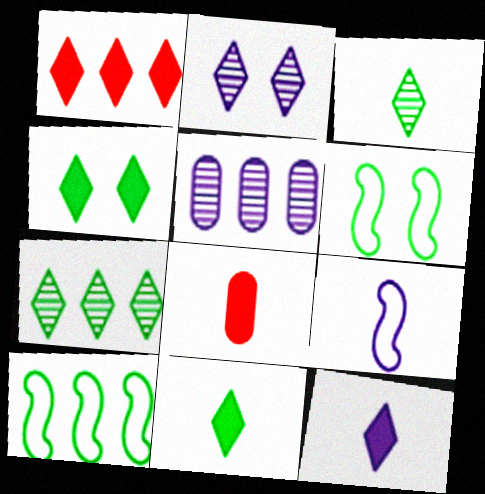[[1, 4, 12], 
[1, 5, 10], 
[2, 8, 10], 
[3, 8, 9]]